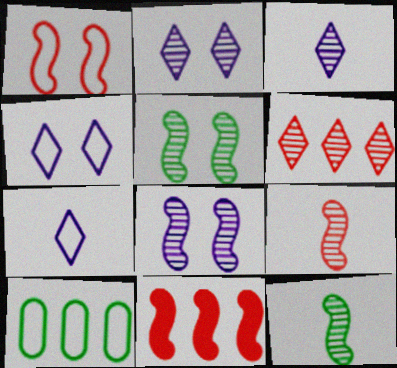[[1, 7, 10], 
[1, 9, 11]]